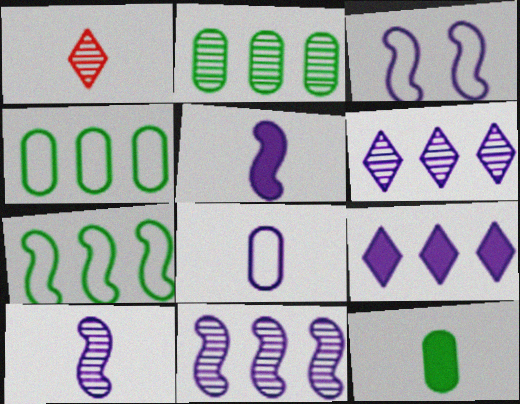[[3, 5, 11]]